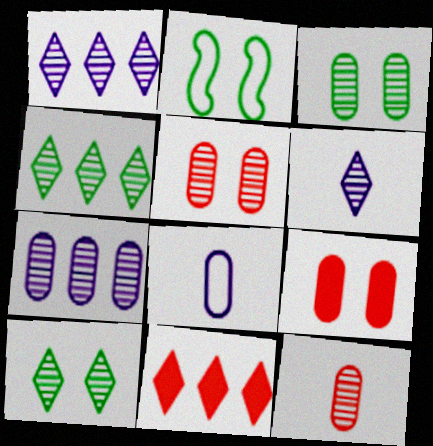[[3, 7, 12]]